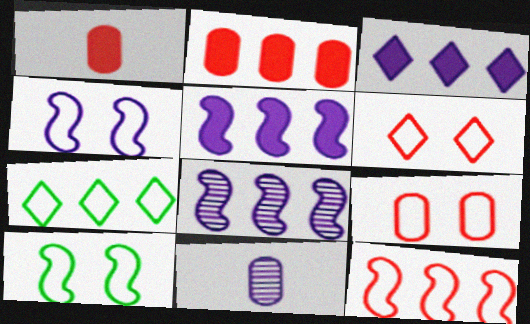[[2, 7, 8], 
[3, 4, 11]]